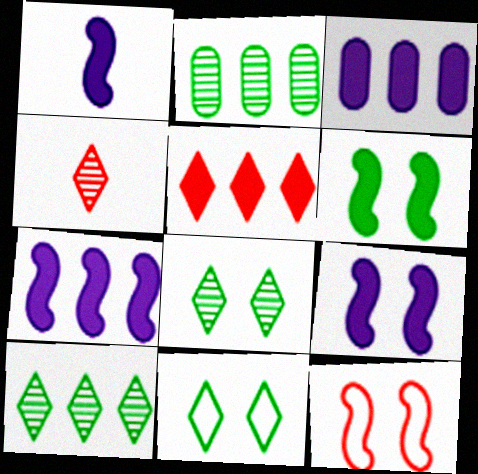[[1, 7, 9]]